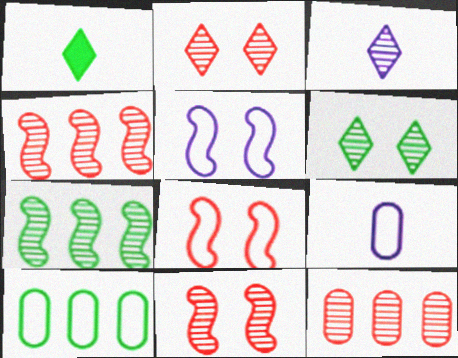[[1, 5, 12]]